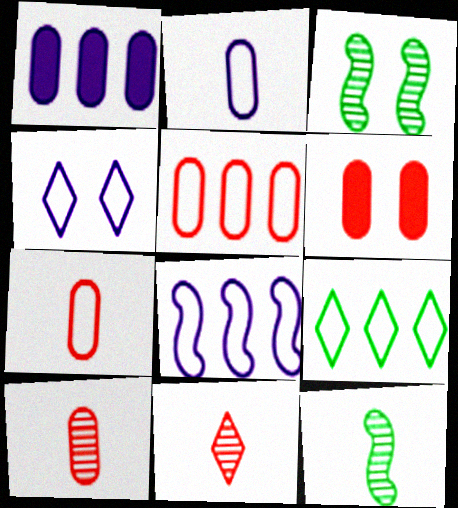[[2, 4, 8], 
[3, 4, 6], 
[5, 6, 10], 
[5, 8, 9]]